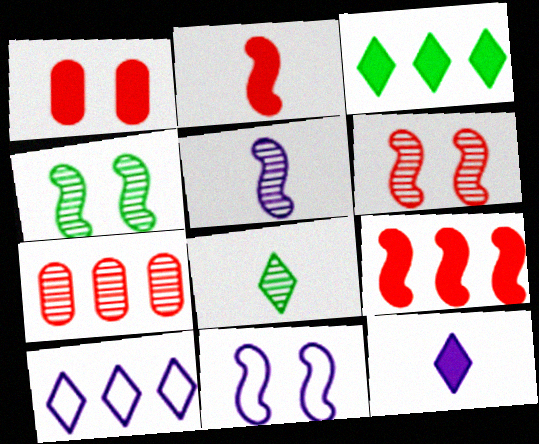[]